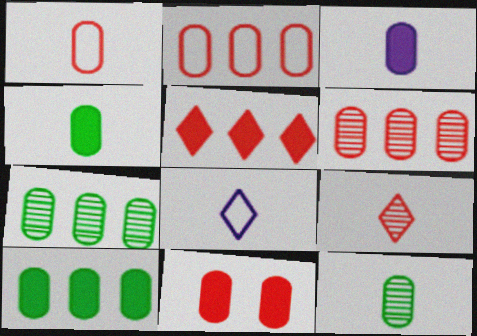[[1, 3, 12], 
[1, 6, 11], 
[3, 10, 11]]